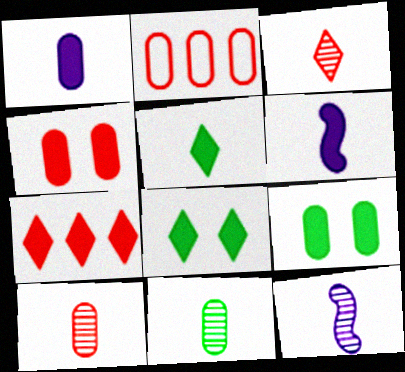[[2, 4, 10], 
[2, 8, 12], 
[3, 11, 12], 
[6, 7, 9]]